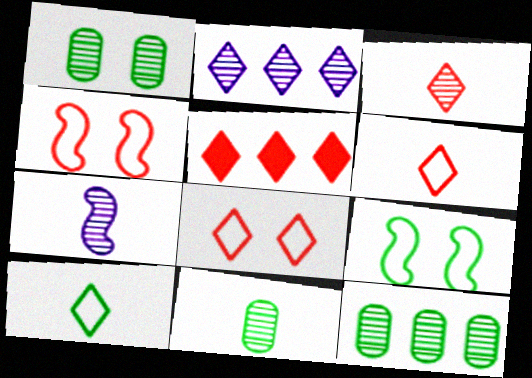[[1, 11, 12], 
[3, 5, 8], 
[3, 7, 11]]